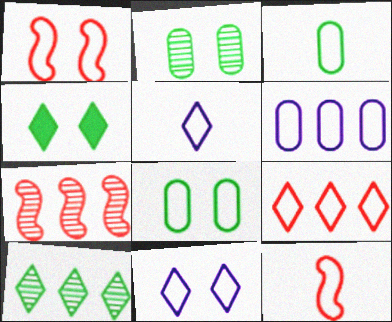[[1, 8, 11], 
[3, 5, 12]]